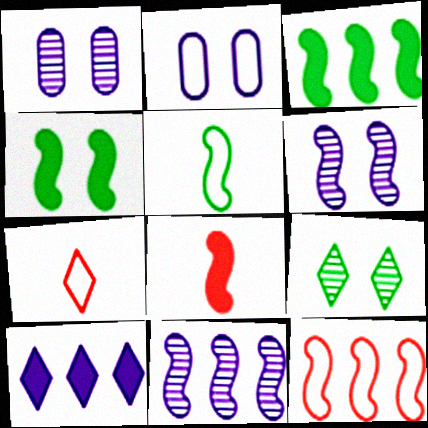[[1, 3, 7], 
[3, 11, 12], 
[7, 9, 10]]